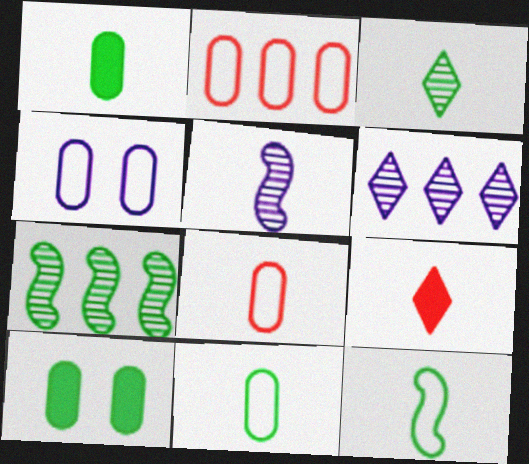[[1, 3, 12], 
[2, 4, 11], 
[4, 7, 9], 
[5, 9, 11]]